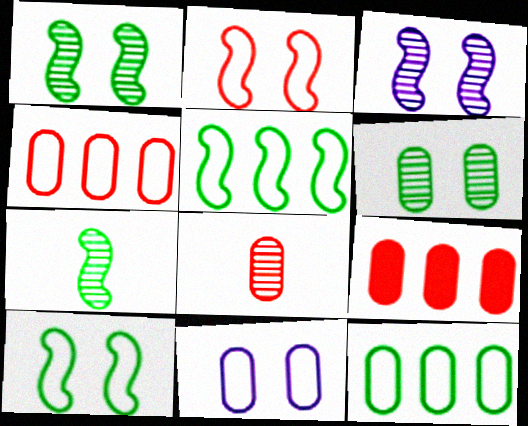[]